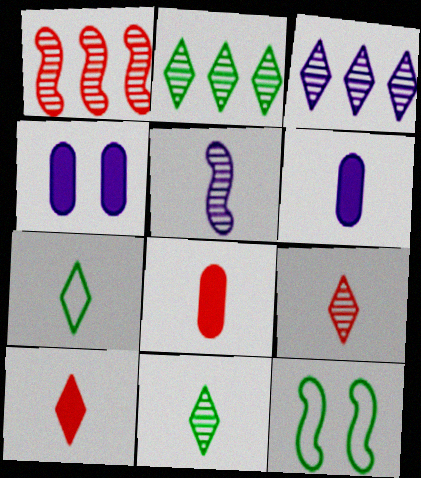[[1, 4, 7], 
[3, 8, 12], 
[5, 7, 8]]